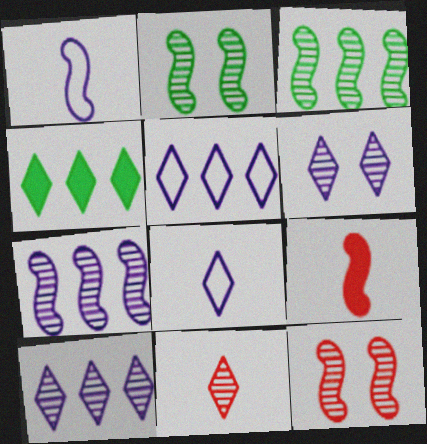[]